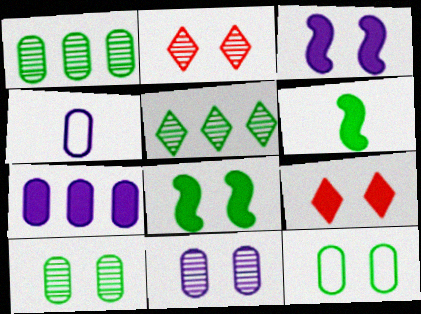[[2, 3, 12], 
[4, 7, 11], 
[5, 6, 12], 
[6, 7, 9]]